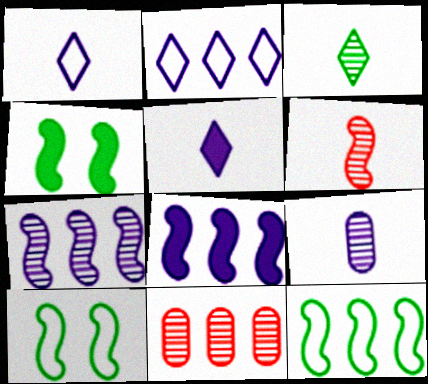[[1, 4, 11], 
[3, 6, 9], 
[5, 10, 11], 
[6, 8, 10]]